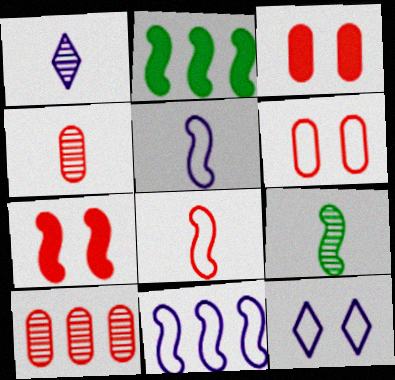[[1, 2, 6], 
[1, 4, 9], 
[2, 4, 12], 
[7, 9, 11]]